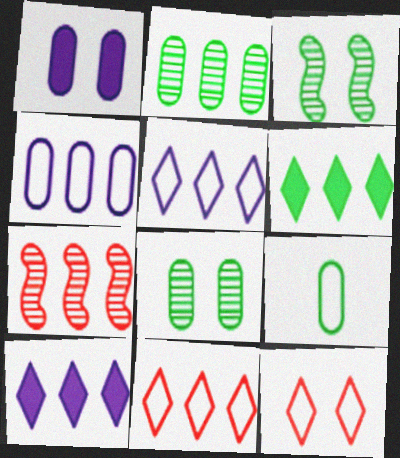[[1, 3, 12], 
[3, 6, 9], 
[4, 6, 7]]